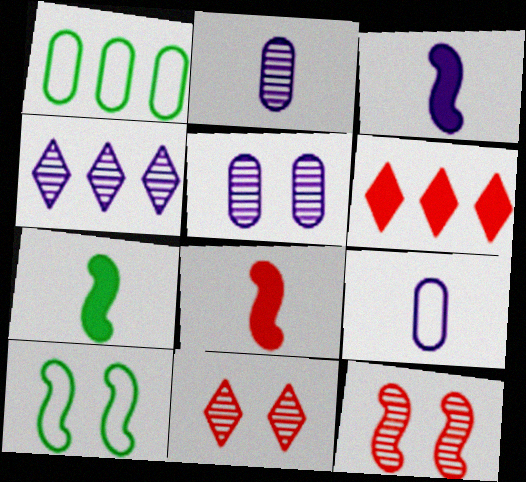[[1, 3, 11], 
[2, 6, 10], 
[3, 7, 8]]